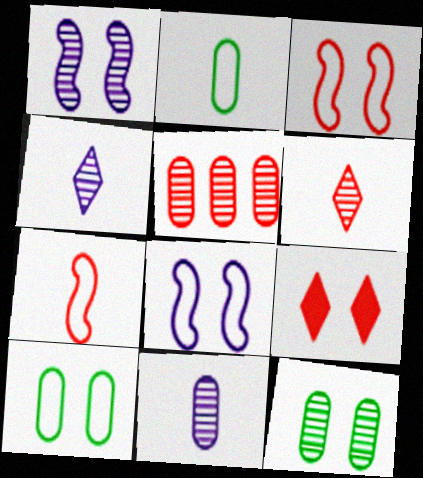[[1, 9, 10], 
[5, 7, 9], 
[5, 11, 12], 
[8, 9, 12]]